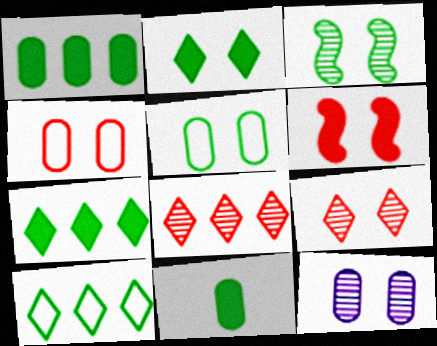[[2, 3, 5], 
[3, 9, 12], 
[3, 10, 11], 
[4, 6, 9]]